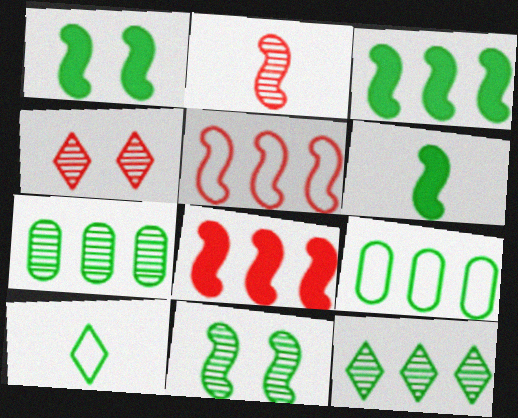[[1, 3, 6], 
[1, 7, 10], 
[3, 9, 12]]